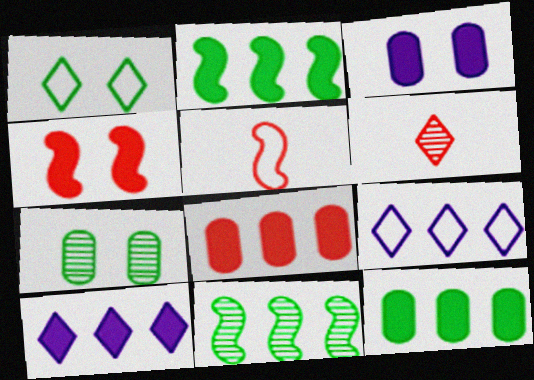[[1, 6, 10], 
[2, 8, 10], 
[5, 7, 10], 
[8, 9, 11]]